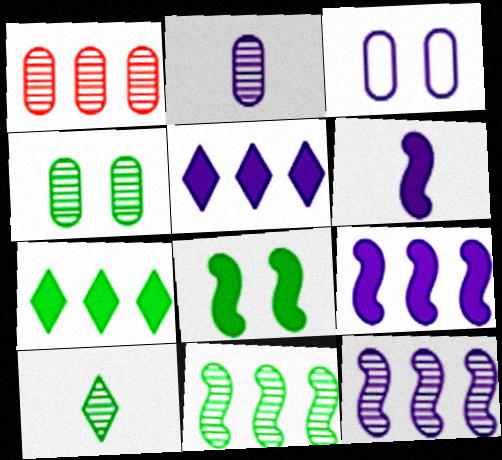[[1, 2, 4], 
[4, 10, 11]]